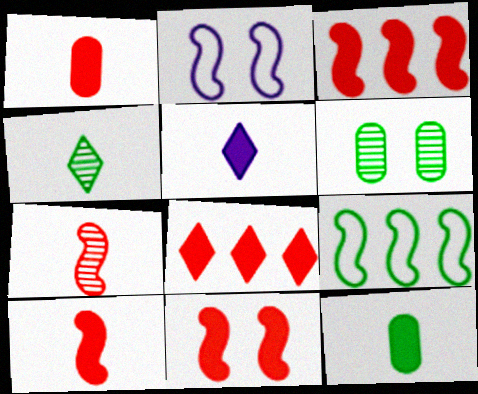[[1, 8, 11], 
[3, 10, 11], 
[5, 10, 12]]